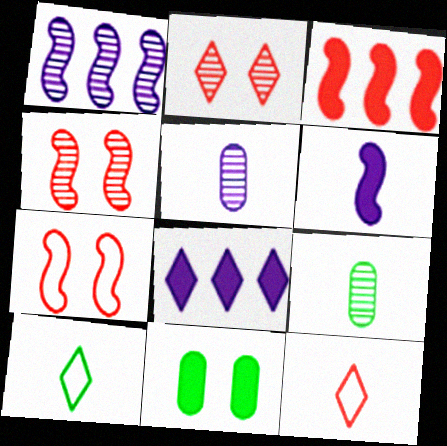[[1, 2, 9], 
[1, 11, 12], 
[2, 8, 10], 
[6, 9, 12], 
[7, 8, 9]]